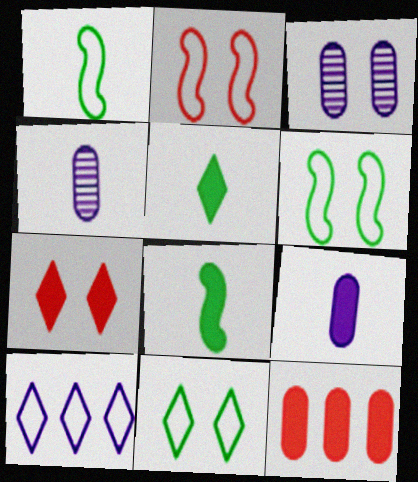[[3, 6, 7]]